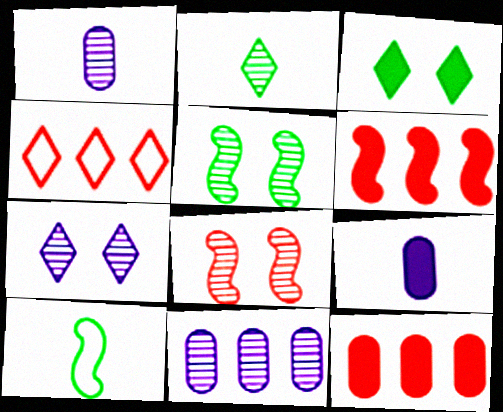[[2, 8, 11], 
[3, 6, 9], 
[4, 5, 9], 
[7, 10, 12]]